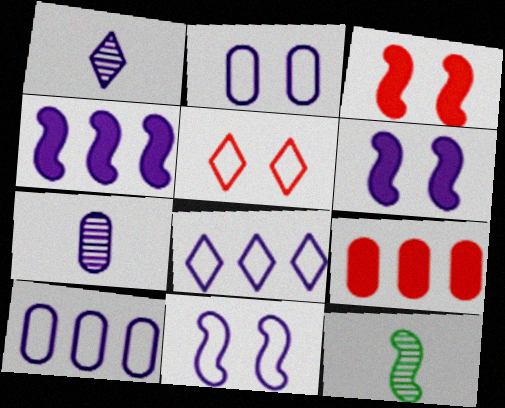[[1, 2, 4], 
[1, 6, 10], 
[6, 7, 8]]